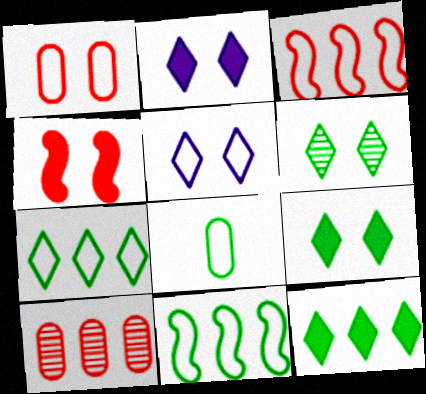[[3, 5, 8]]